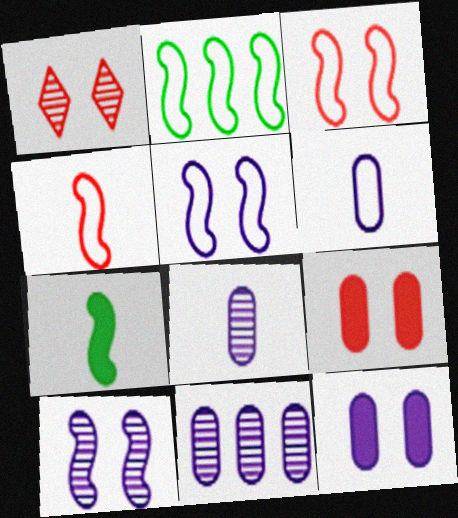[[1, 3, 9], 
[2, 4, 5], 
[6, 11, 12]]